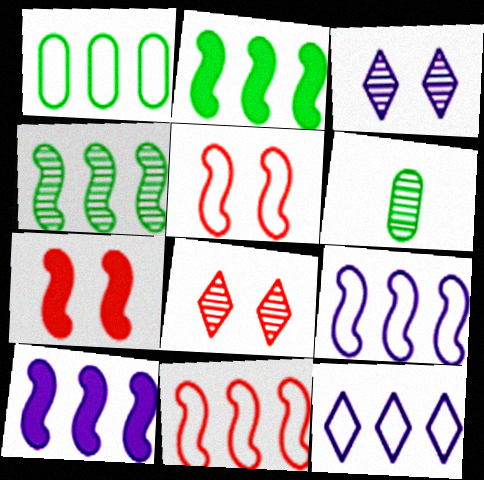[[1, 11, 12], 
[4, 10, 11], 
[6, 7, 12]]